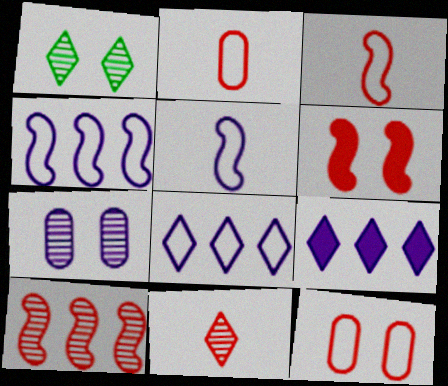[[3, 6, 10], 
[5, 7, 9]]